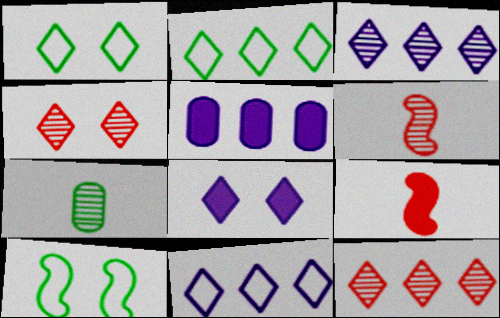[[1, 4, 8], 
[1, 5, 6]]